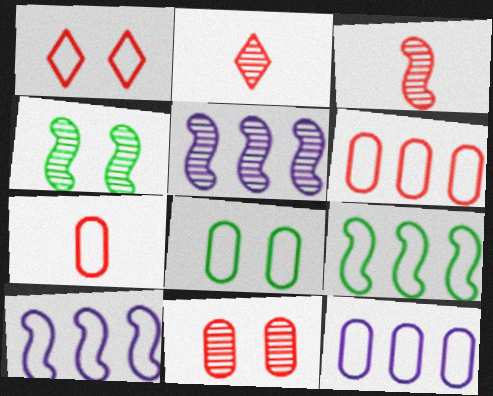[[3, 4, 5], 
[7, 8, 12]]